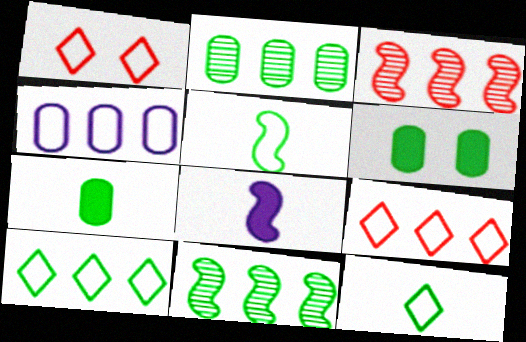[[1, 2, 8], 
[1, 4, 5], 
[6, 11, 12]]